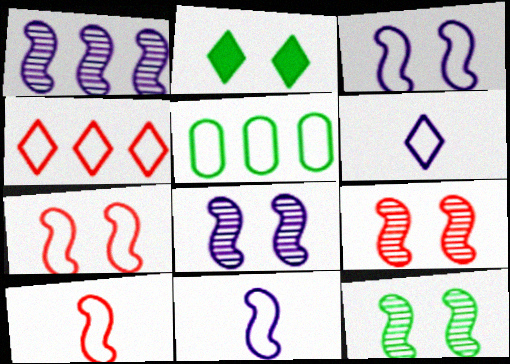[[5, 6, 7], 
[8, 9, 12]]